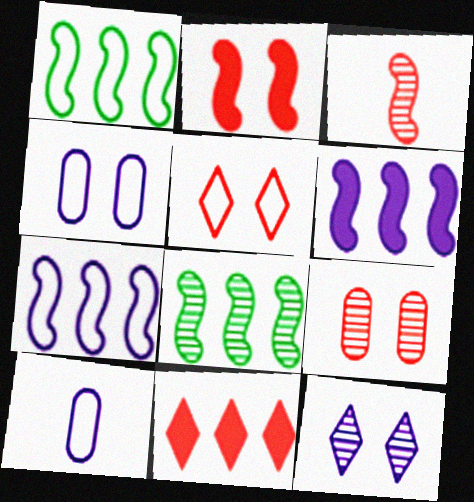[[1, 5, 10], 
[2, 5, 9], 
[6, 10, 12]]